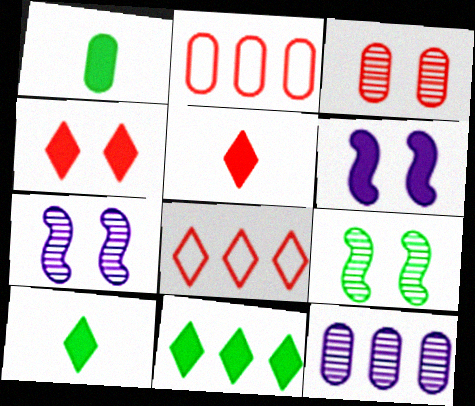[[1, 7, 8], 
[2, 7, 10]]